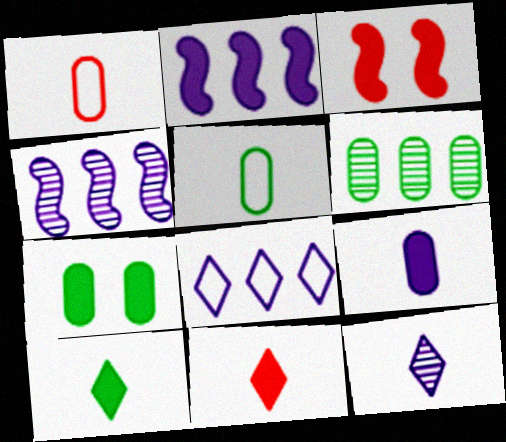[[2, 7, 11], 
[5, 6, 7]]